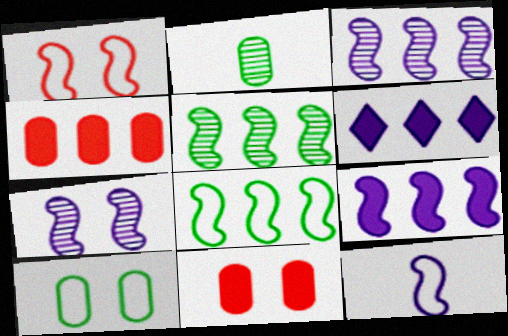[[1, 2, 6], 
[1, 8, 12], 
[7, 9, 12]]